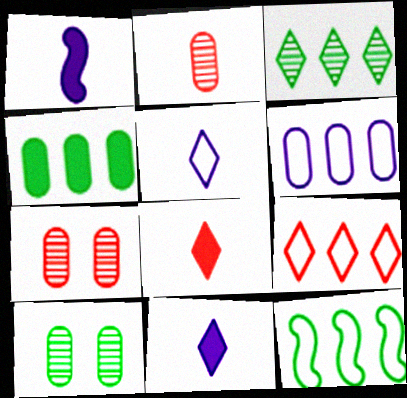[[1, 9, 10], 
[3, 4, 12], 
[6, 9, 12], 
[7, 11, 12]]